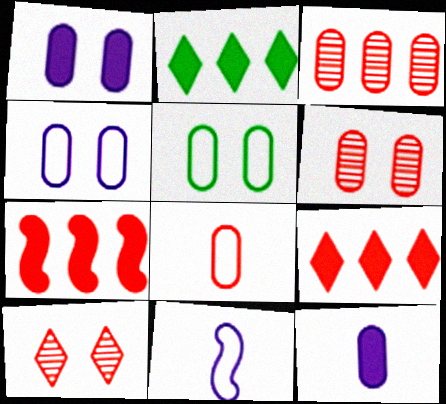[[1, 5, 6], 
[2, 6, 11], 
[3, 5, 12], 
[7, 8, 10]]